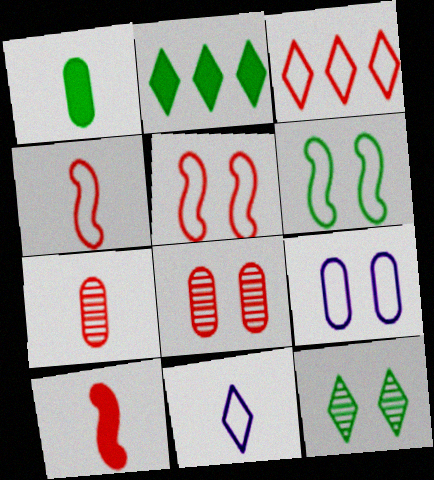[[3, 8, 10]]